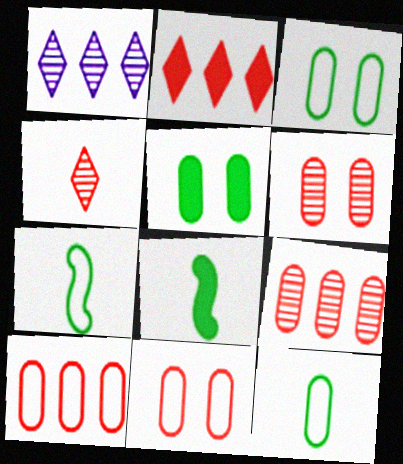[[1, 8, 11]]